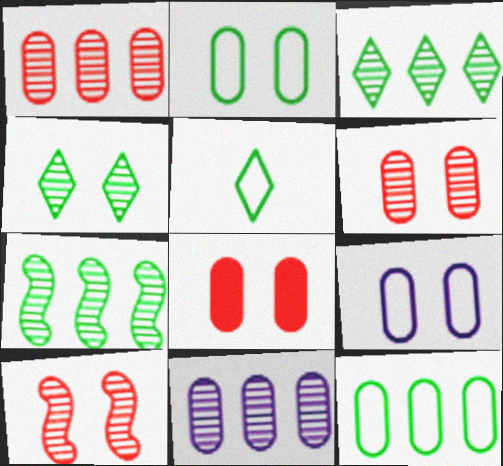[]